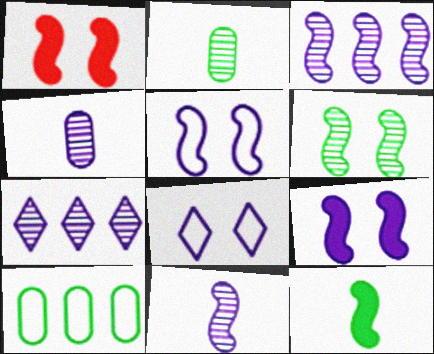[[1, 5, 6]]